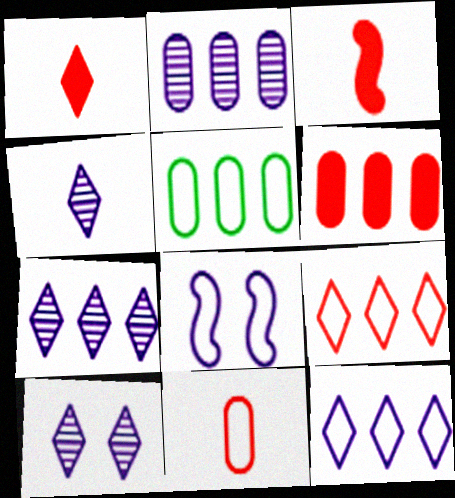[[2, 5, 6], 
[3, 5, 10], 
[4, 7, 10]]